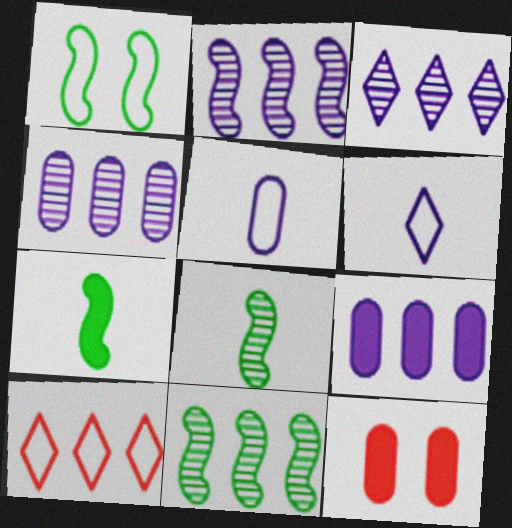[[1, 5, 10], 
[1, 7, 11], 
[2, 3, 4], 
[6, 11, 12], 
[9, 10, 11]]